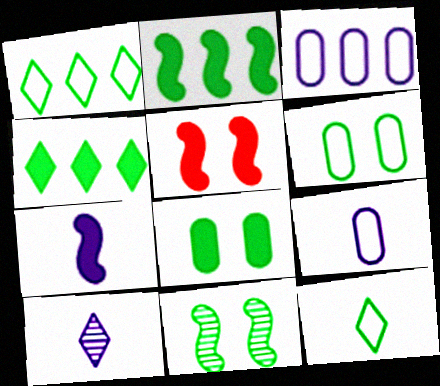[[2, 5, 7], 
[7, 9, 10]]